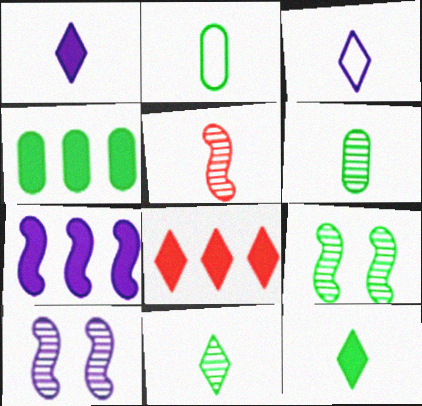[[1, 2, 5], 
[2, 8, 10], 
[4, 7, 8]]